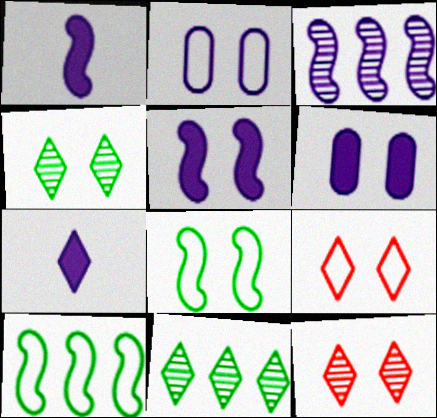[[2, 3, 7], 
[2, 8, 9], 
[6, 8, 12], 
[7, 9, 11]]